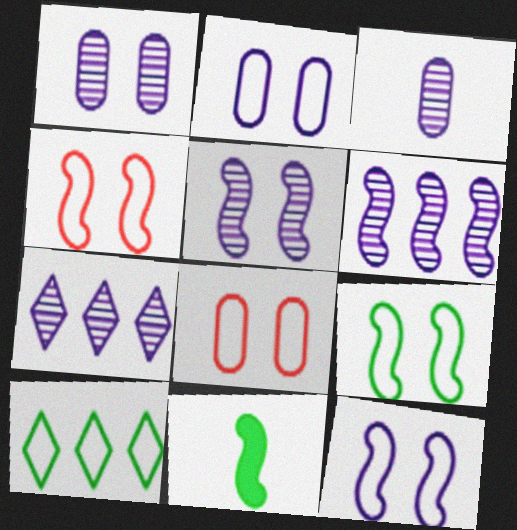[[3, 5, 7], 
[4, 6, 11], 
[4, 9, 12], 
[7, 8, 11]]